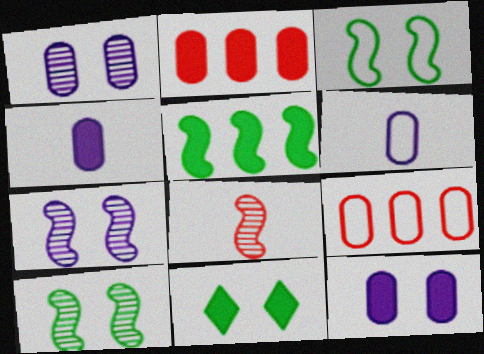[]